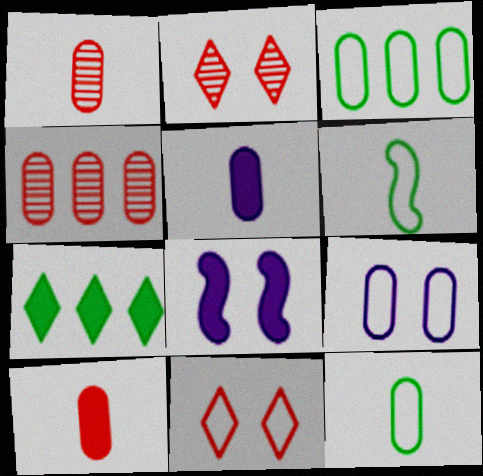[[1, 5, 12], 
[7, 8, 10]]